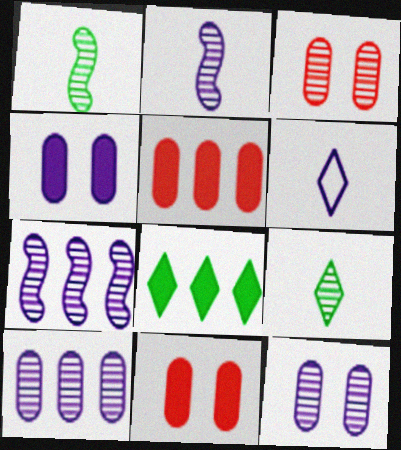[[3, 7, 9], 
[4, 6, 7]]